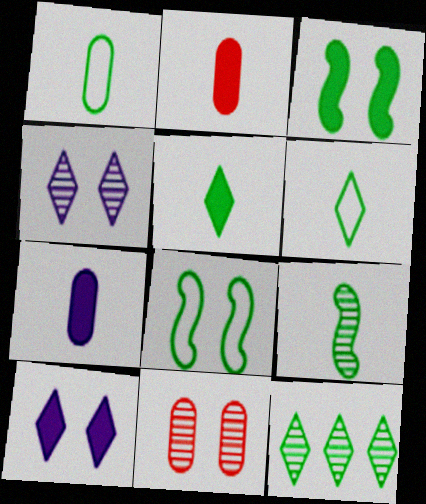[[1, 3, 12], 
[1, 5, 9], 
[8, 10, 11]]